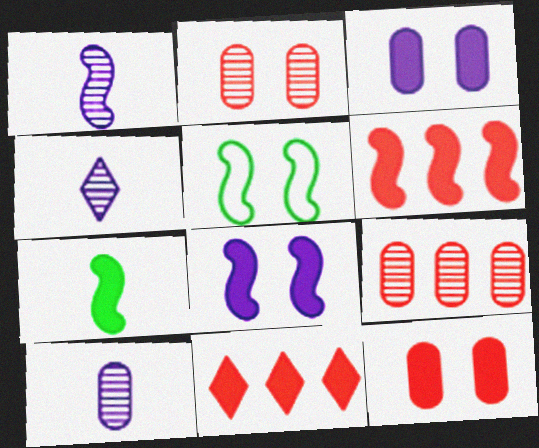[[1, 4, 10], 
[1, 5, 6], 
[3, 7, 11], 
[5, 10, 11], 
[6, 7, 8]]